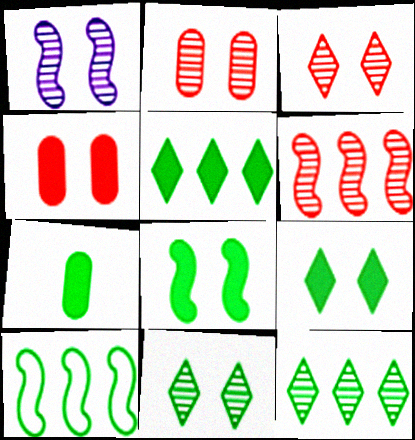[[1, 2, 11], 
[5, 7, 8], 
[7, 10, 11]]